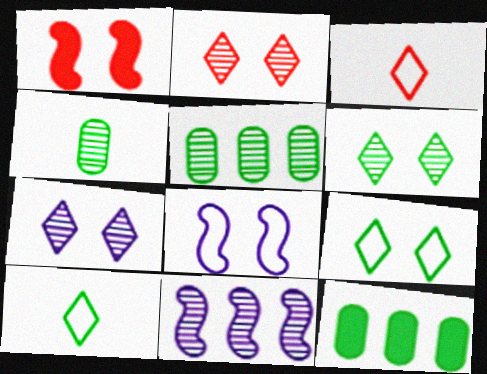[[2, 4, 11], 
[2, 6, 7]]